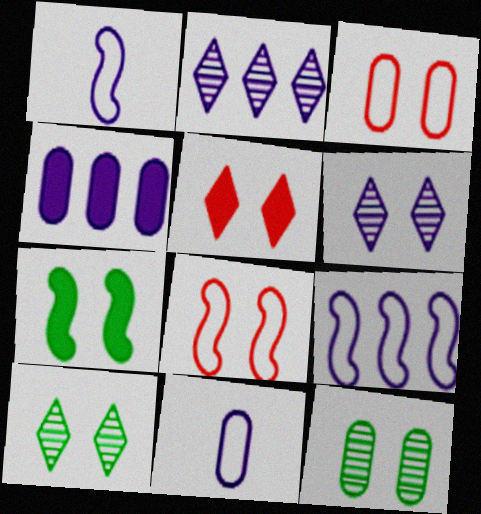[[1, 4, 6], 
[2, 4, 9], 
[3, 6, 7]]